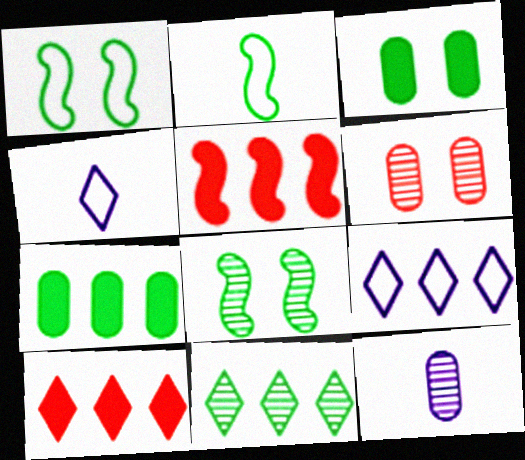[[1, 10, 12], 
[2, 3, 11], 
[9, 10, 11]]